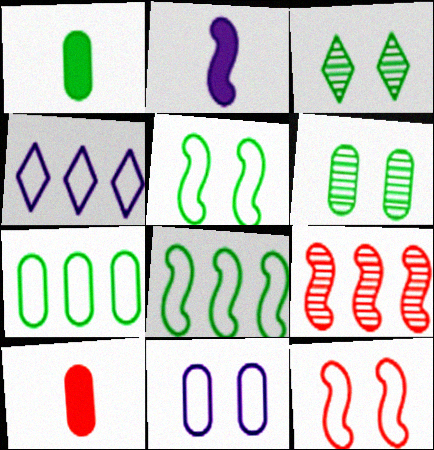[[1, 3, 8], 
[1, 6, 7], 
[2, 5, 9]]